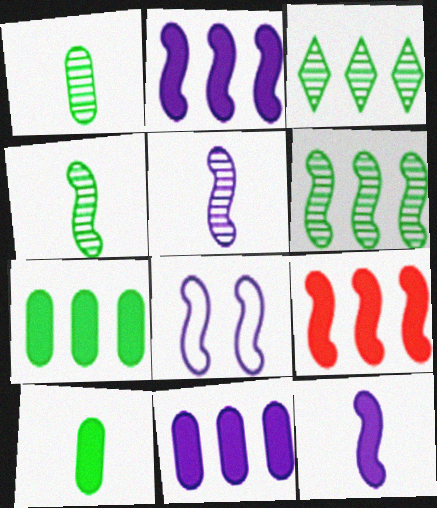[[2, 5, 8], 
[4, 8, 9]]